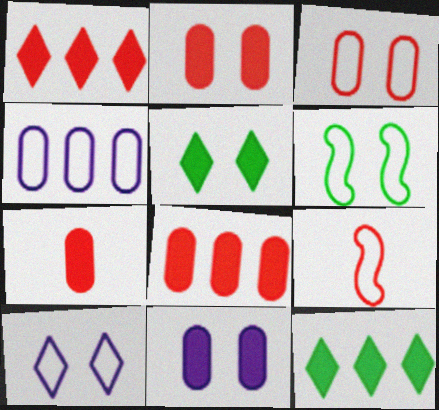[[2, 7, 8], 
[3, 6, 10]]